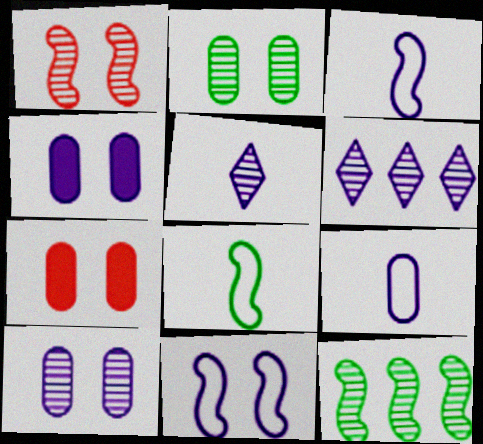[[3, 4, 6], 
[6, 7, 8]]